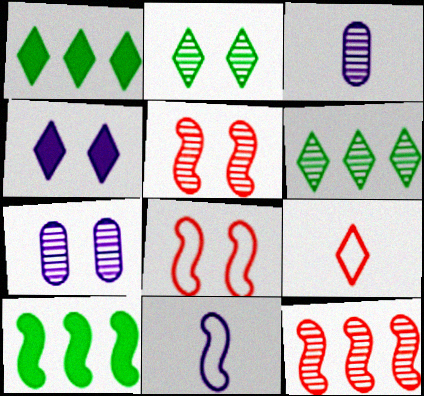[[1, 3, 8], 
[2, 3, 12], 
[2, 5, 7], 
[3, 5, 6], 
[4, 6, 9], 
[5, 10, 11], 
[7, 9, 10]]